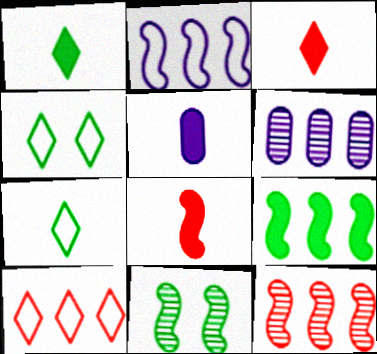[[1, 5, 8], 
[2, 8, 11], 
[2, 9, 12], 
[4, 5, 12], 
[4, 6, 8], 
[5, 10, 11], 
[6, 9, 10]]